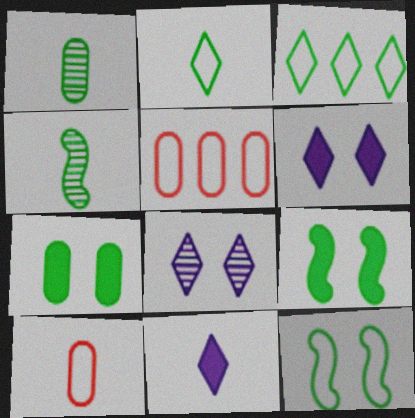[[1, 3, 9], 
[3, 4, 7], 
[4, 5, 6], 
[4, 10, 11]]